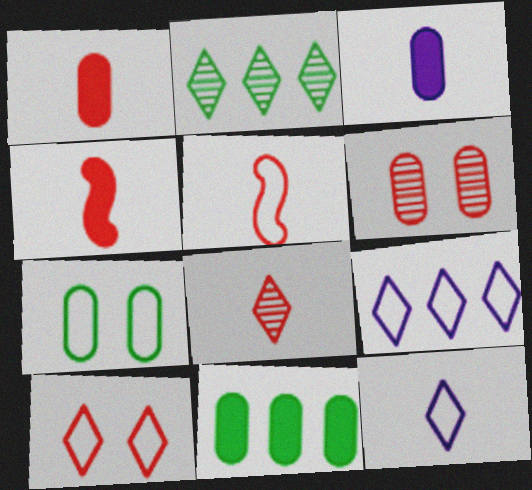[[1, 5, 8], 
[5, 7, 9]]